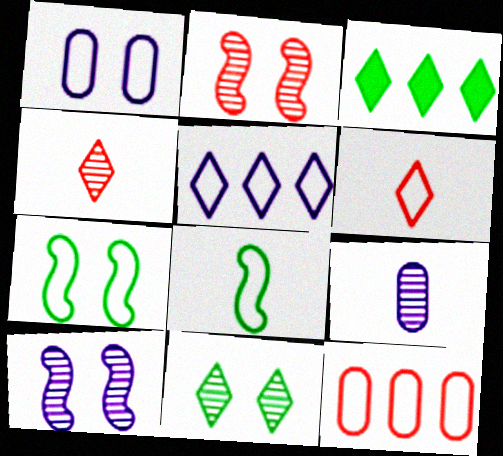[]